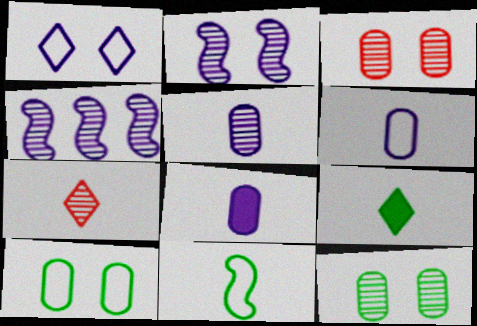[[1, 4, 8], 
[4, 7, 12], 
[5, 6, 8], 
[7, 8, 11]]